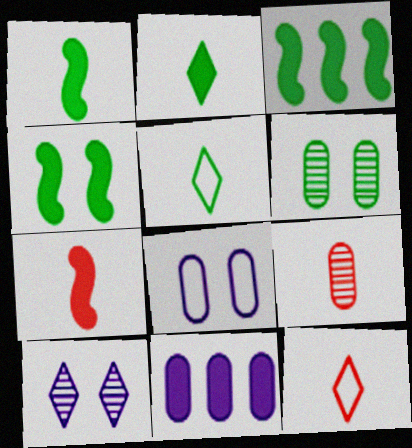[[1, 3, 4], 
[3, 5, 6], 
[7, 9, 12]]